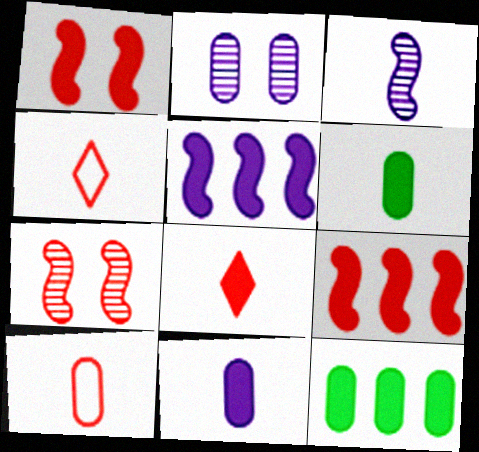[[2, 10, 12], 
[3, 4, 6]]